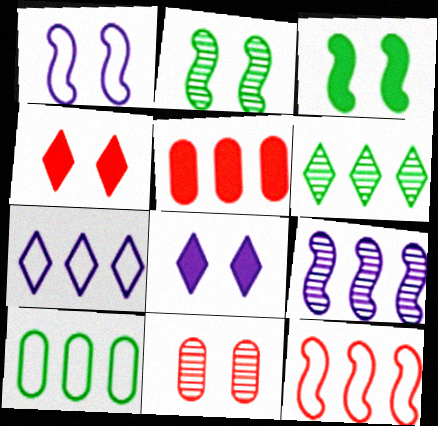[[7, 10, 12]]